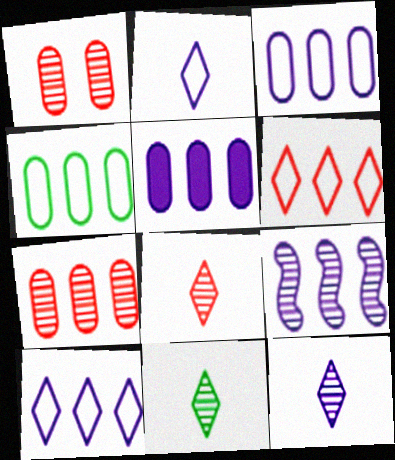[[1, 9, 11], 
[4, 5, 7], 
[5, 9, 10], 
[8, 11, 12]]